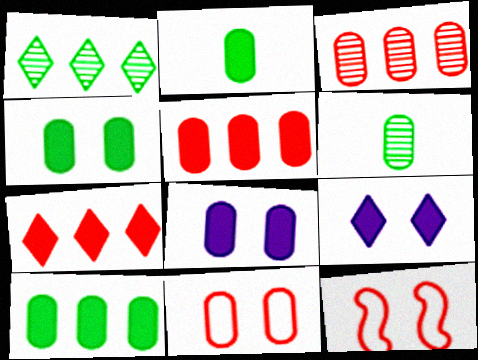[[2, 4, 10], 
[2, 5, 8]]